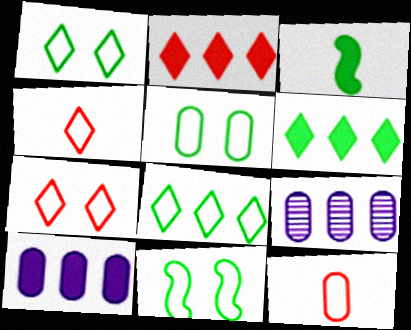[[1, 5, 11], 
[3, 7, 9]]